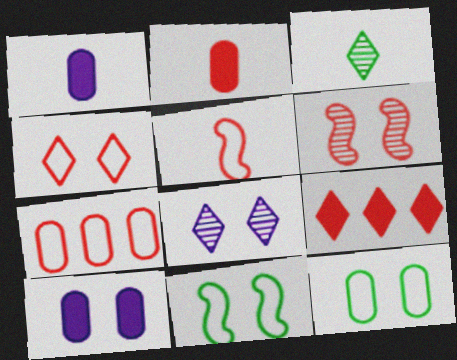[[1, 3, 5], 
[4, 5, 7]]